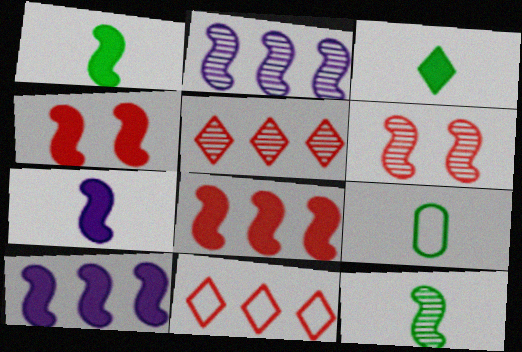[[1, 4, 10], 
[2, 6, 12], 
[3, 9, 12]]